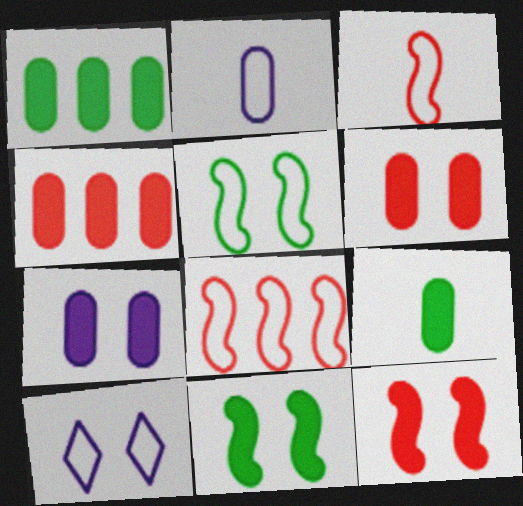[[4, 7, 9]]